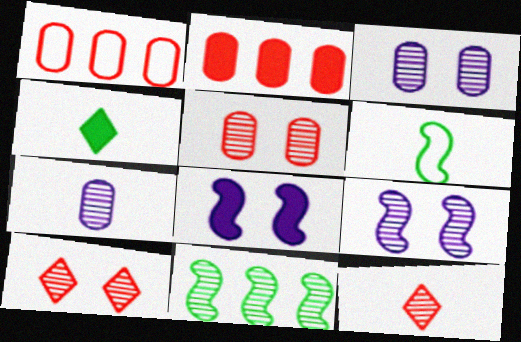[[1, 4, 9], 
[2, 4, 8], 
[3, 11, 12], 
[7, 10, 11]]